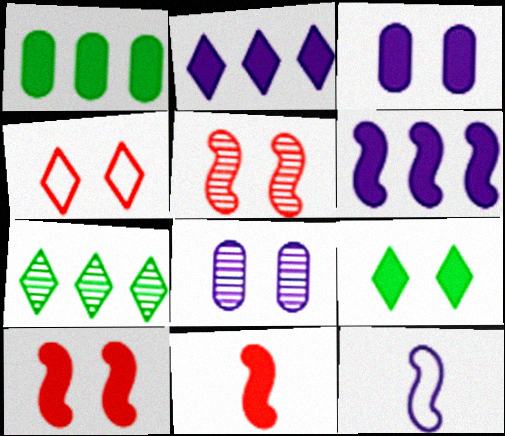[[2, 8, 12], 
[3, 9, 10]]